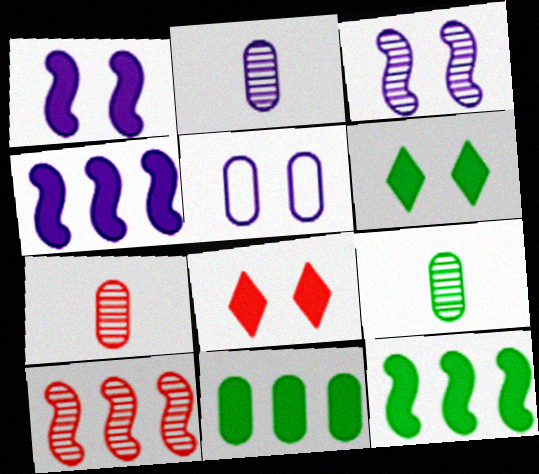[[2, 7, 9], 
[5, 7, 11]]